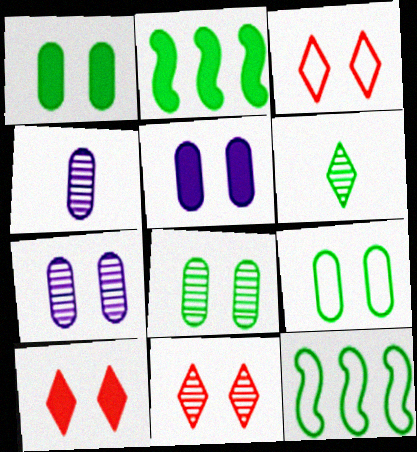[[1, 6, 12], 
[1, 8, 9], 
[2, 3, 4], 
[2, 6, 9], 
[3, 10, 11], 
[4, 10, 12]]